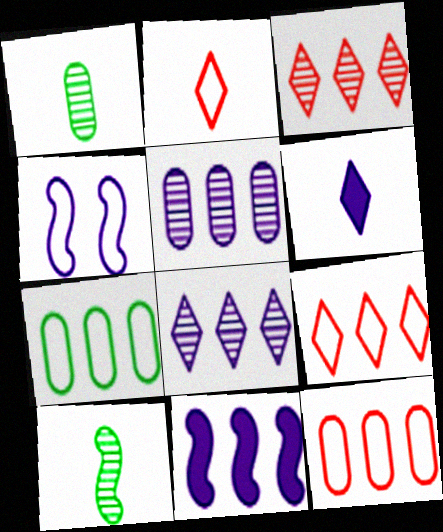[[2, 4, 7], 
[3, 7, 11], 
[4, 5, 6]]